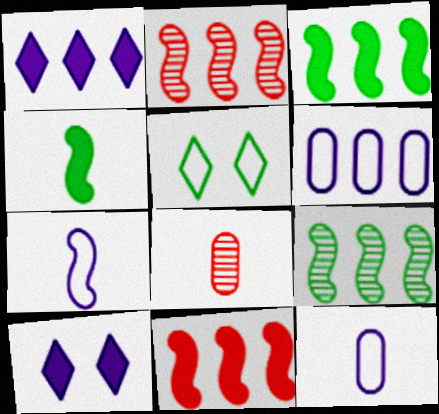[]